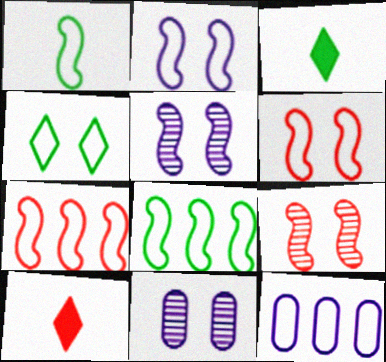[[1, 2, 7], 
[3, 7, 11], 
[3, 9, 12], 
[8, 10, 11]]